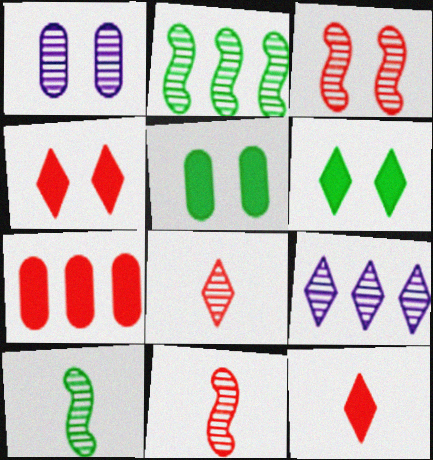[[1, 2, 8]]